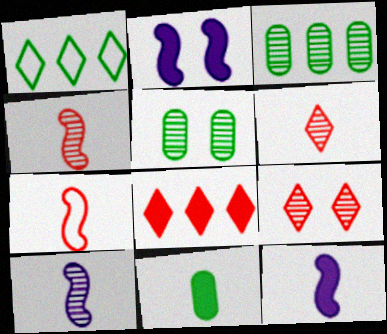[[2, 8, 11], 
[3, 9, 10]]